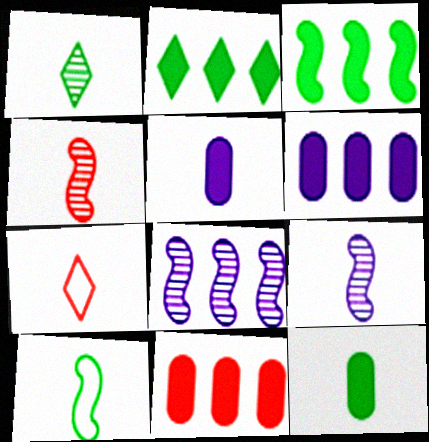[[1, 10, 12], 
[7, 9, 12]]